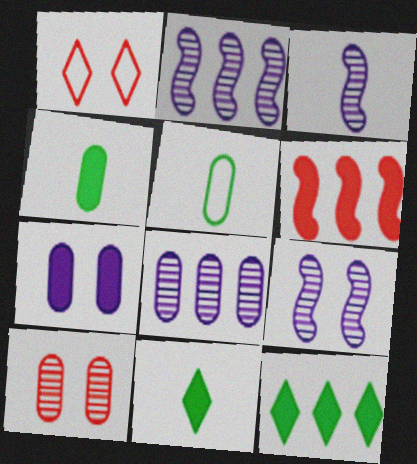[[1, 2, 4], 
[2, 3, 9], 
[6, 7, 11]]